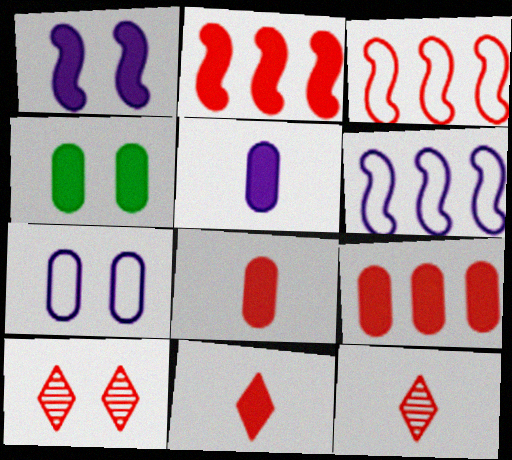[[3, 8, 10], 
[4, 5, 9], 
[4, 6, 12]]